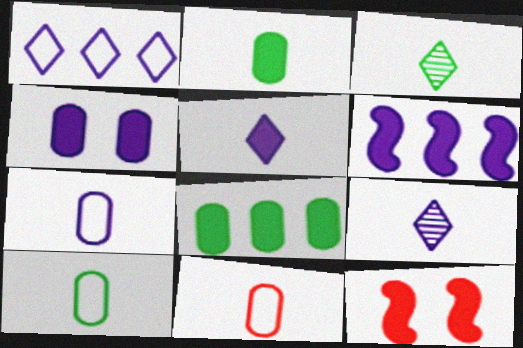[[4, 5, 6], 
[5, 8, 12], 
[7, 10, 11]]